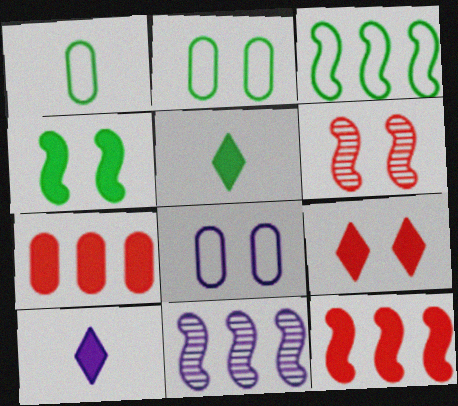[[1, 9, 11], 
[3, 11, 12], 
[4, 7, 10], 
[8, 10, 11]]